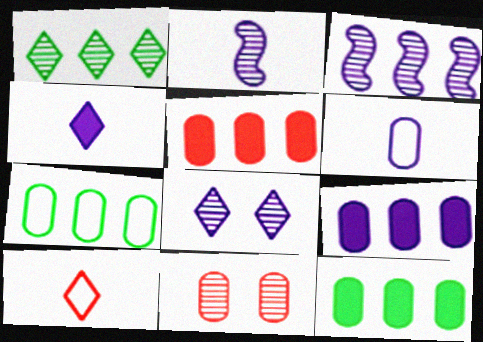[[1, 2, 11], 
[2, 4, 6], 
[5, 9, 12], 
[6, 11, 12]]